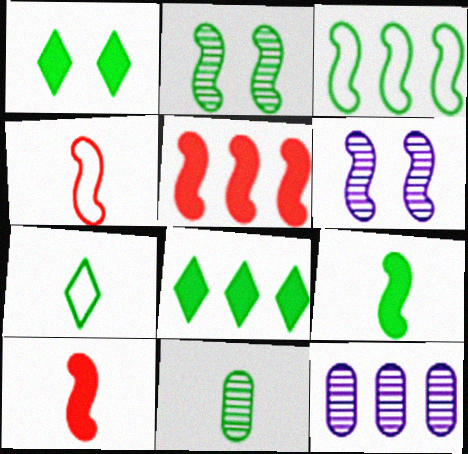[[1, 3, 11], 
[1, 4, 12], 
[2, 3, 9], 
[3, 6, 10], 
[7, 9, 11]]